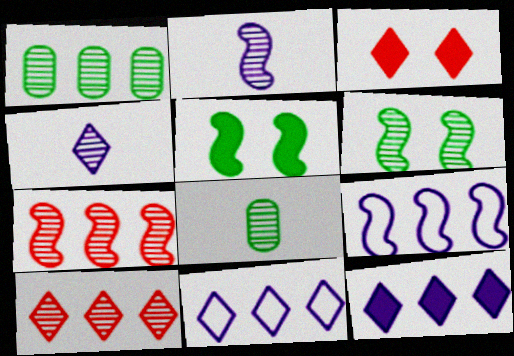[[2, 6, 7], 
[3, 8, 9]]